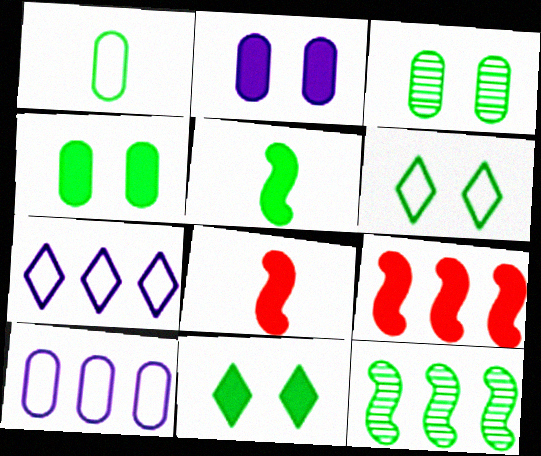[[1, 11, 12], 
[3, 7, 8]]